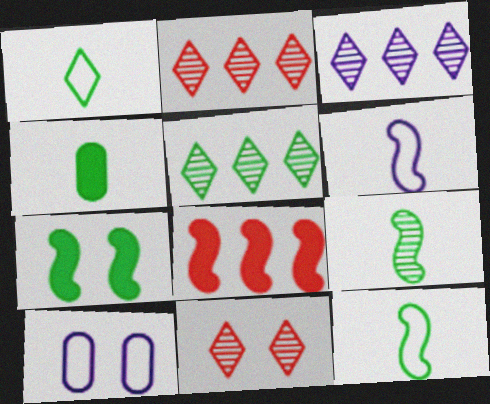[[1, 4, 9], 
[2, 3, 5], 
[7, 10, 11]]